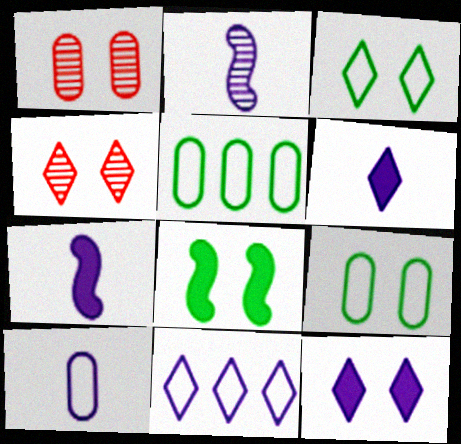[[2, 6, 10], 
[3, 4, 12], 
[4, 5, 7]]